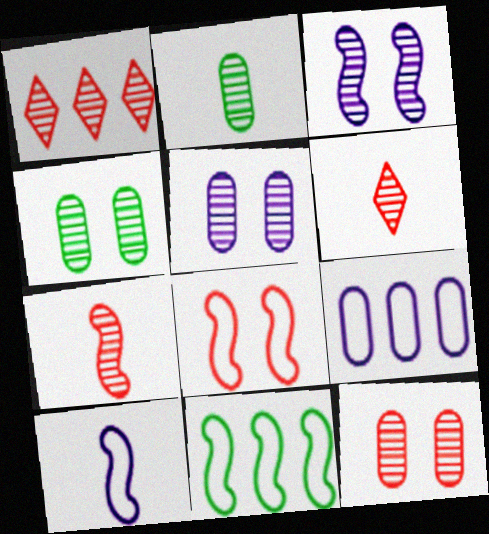[[1, 2, 3], 
[1, 7, 12], 
[4, 5, 12], 
[8, 10, 11]]